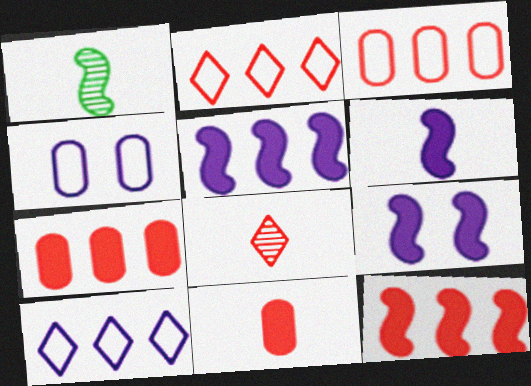[[5, 6, 9]]